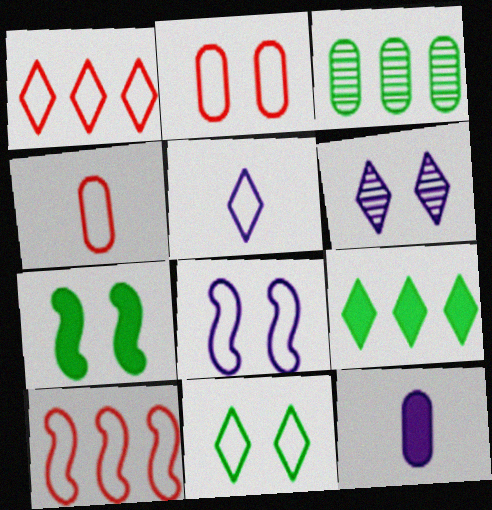[[1, 5, 11], 
[2, 3, 12], 
[2, 6, 7], 
[2, 8, 11]]